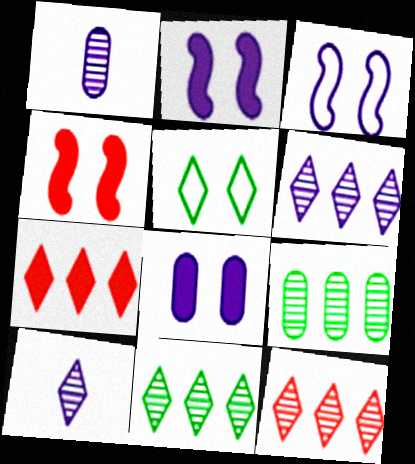[[5, 7, 10], 
[6, 11, 12]]